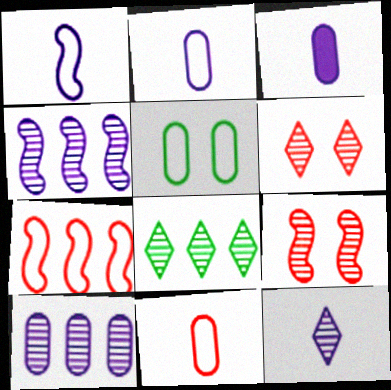[[1, 3, 12], 
[6, 8, 12]]